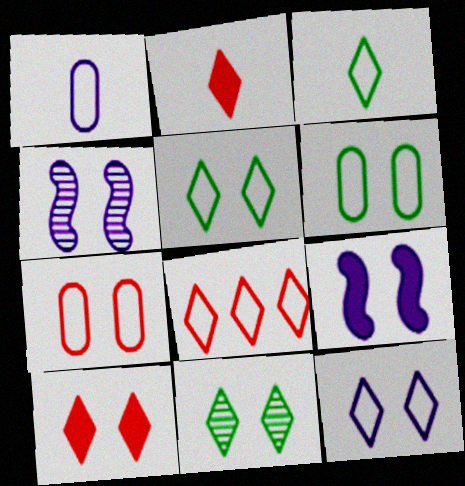[[3, 8, 12], 
[4, 6, 10], 
[7, 9, 11], 
[10, 11, 12]]